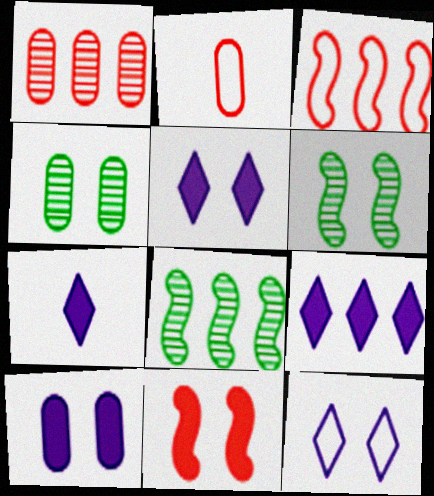[[2, 5, 8], 
[2, 6, 9], 
[3, 4, 7], 
[4, 11, 12], 
[5, 7, 9]]